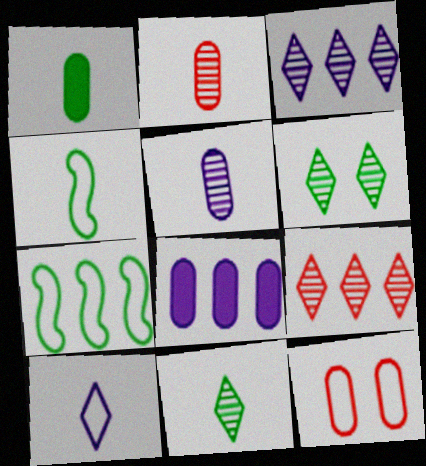[[1, 4, 11], 
[1, 6, 7], 
[7, 8, 9], 
[7, 10, 12]]